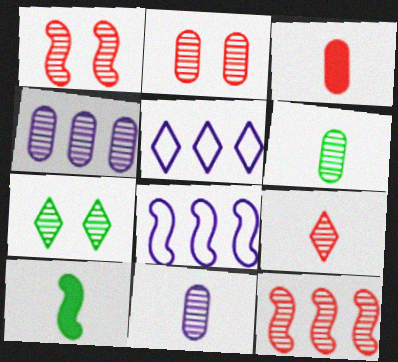[[1, 8, 10], 
[2, 4, 6], 
[2, 5, 10], 
[2, 9, 12], 
[3, 7, 8], 
[7, 11, 12]]